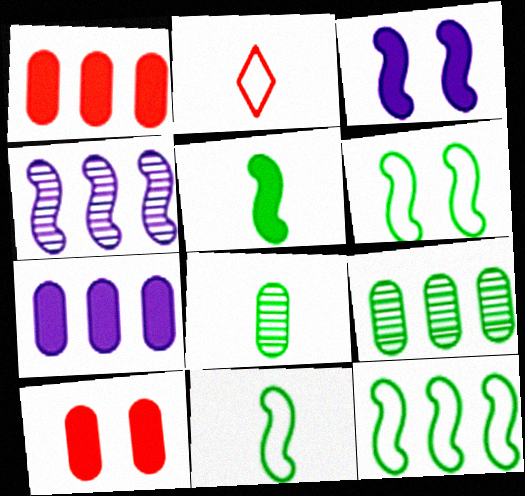[[2, 3, 9], 
[6, 11, 12]]